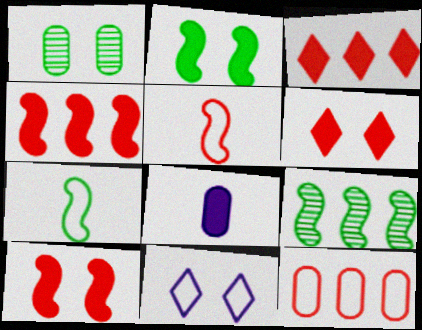[[1, 8, 12], 
[1, 10, 11], 
[2, 3, 8], 
[2, 7, 9], 
[7, 11, 12]]